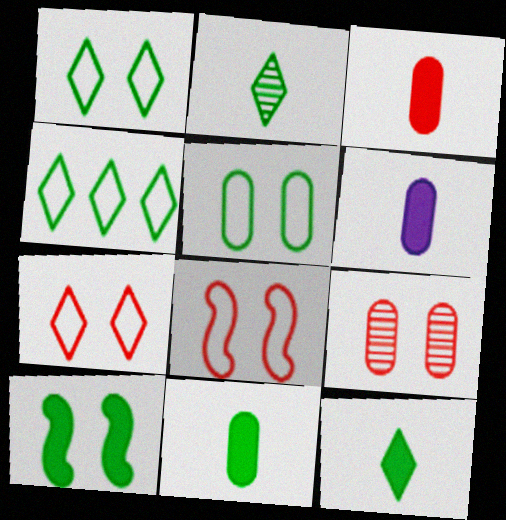[[3, 6, 11]]